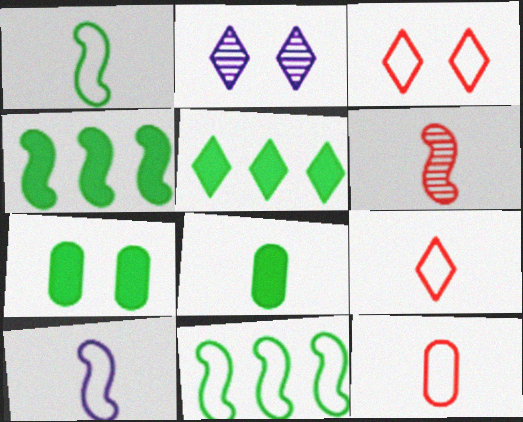[[2, 4, 12], 
[2, 5, 9]]